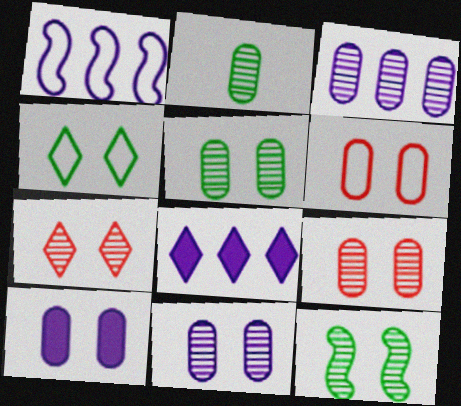[[1, 3, 8], 
[2, 3, 9], 
[5, 6, 10], 
[5, 9, 11], 
[7, 11, 12]]